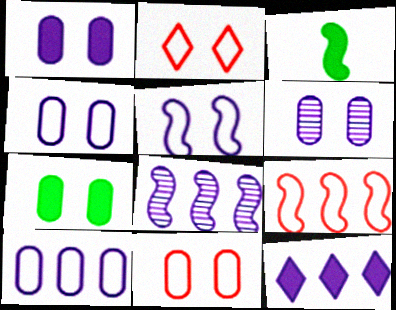[[1, 4, 6], 
[6, 7, 11], 
[8, 10, 12]]